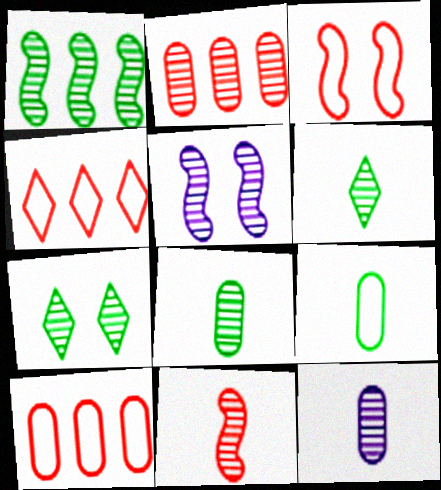[[1, 5, 11], 
[1, 7, 8], 
[2, 5, 6], 
[6, 11, 12]]